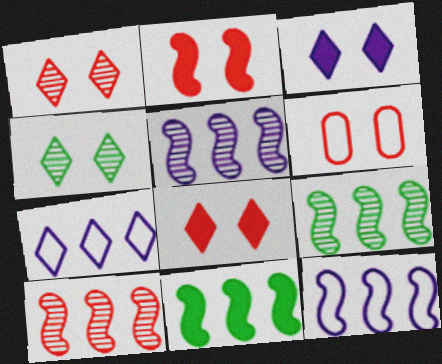[[1, 2, 6], 
[5, 9, 10], 
[10, 11, 12]]